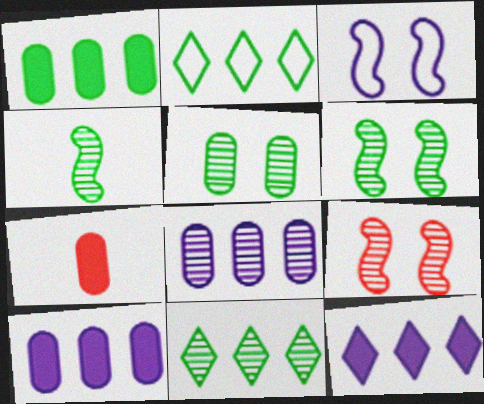[[3, 7, 11], 
[4, 5, 11]]